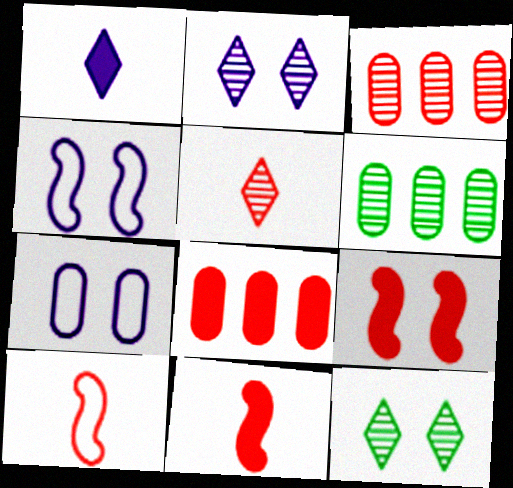[[7, 9, 12]]